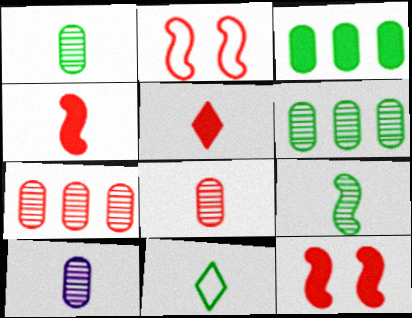[[1, 8, 10], 
[2, 5, 7], 
[4, 10, 11]]